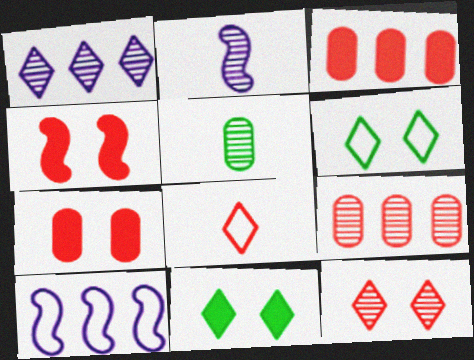[[1, 8, 11], 
[2, 3, 6], 
[4, 8, 9]]